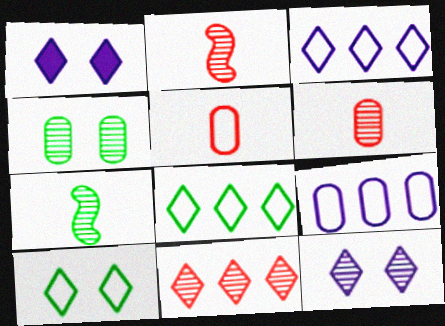[]